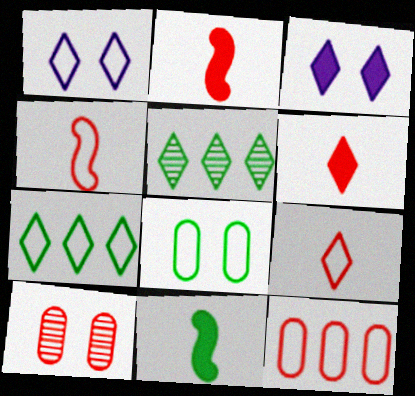[[1, 5, 6], 
[1, 7, 9], 
[3, 5, 9], 
[5, 8, 11]]